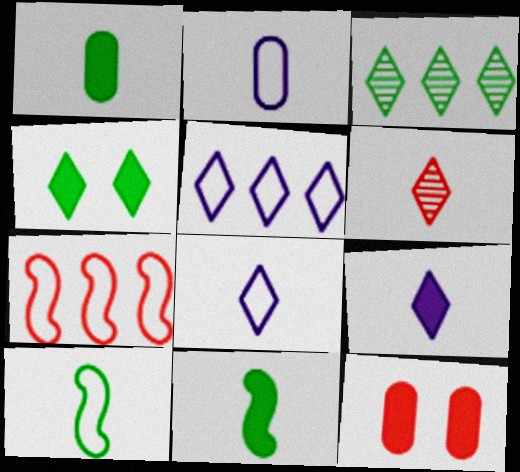[[2, 6, 11], 
[4, 5, 6], 
[6, 7, 12]]